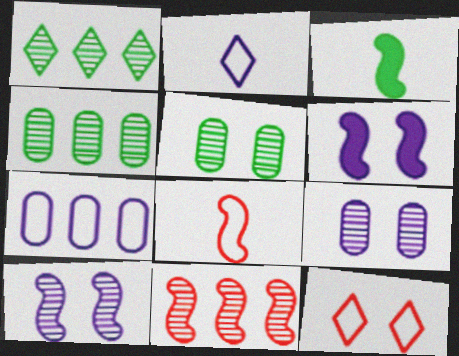[[5, 6, 12]]